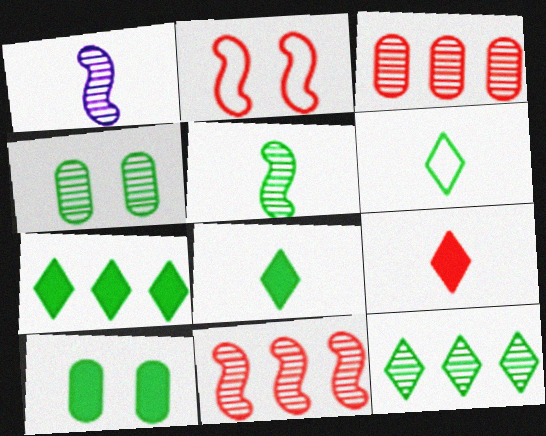[[2, 3, 9], 
[4, 5, 12]]